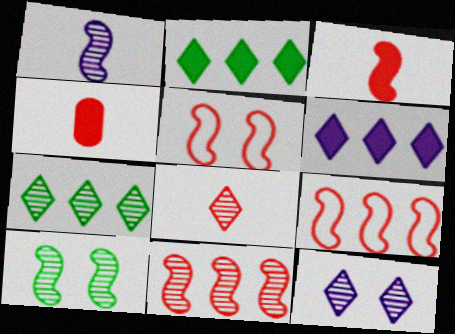[[1, 10, 11], 
[3, 5, 11], 
[7, 8, 12]]